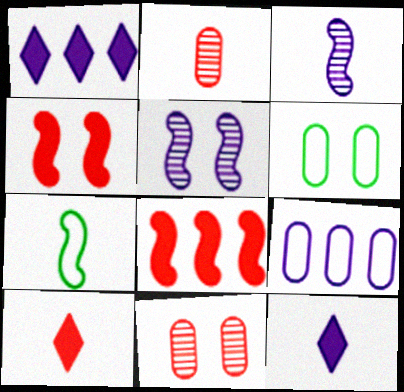[[1, 7, 11], 
[2, 7, 12], 
[5, 7, 8], 
[5, 9, 12]]